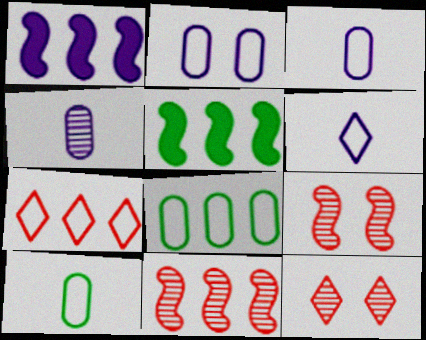[[1, 10, 12], 
[3, 5, 12]]